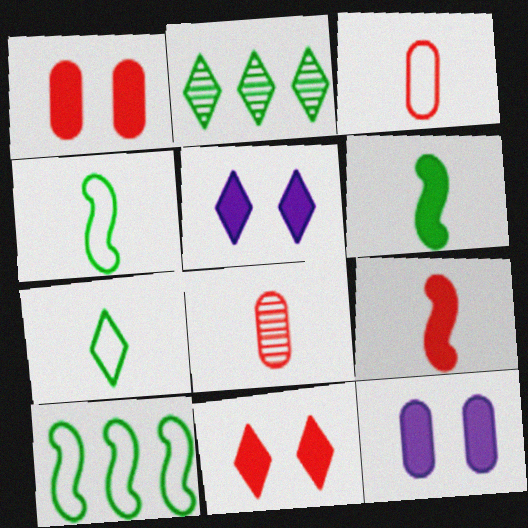[[5, 8, 10]]